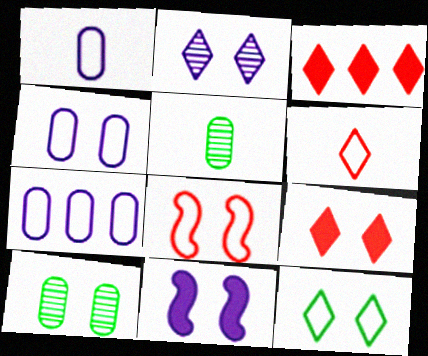[[1, 4, 7], 
[2, 4, 11], 
[2, 9, 12], 
[4, 8, 12]]